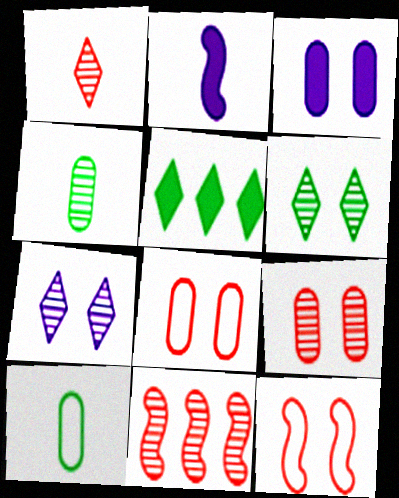[[1, 2, 10], 
[1, 9, 11], 
[3, 6, 12], 
[4, 7, 11]]